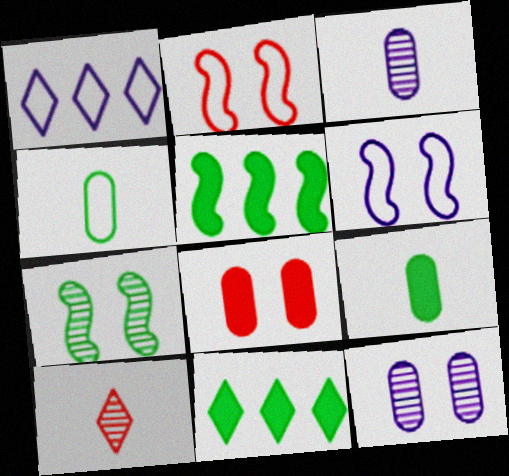[[1, 2, 4], 
[2, 3, 11], 
[4, 7, 11]]